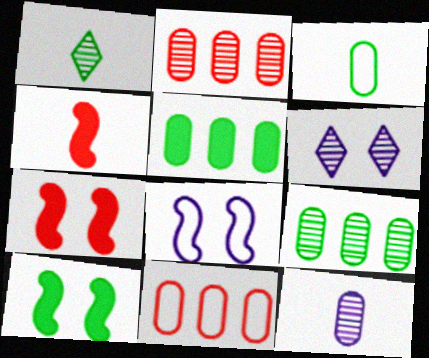[]